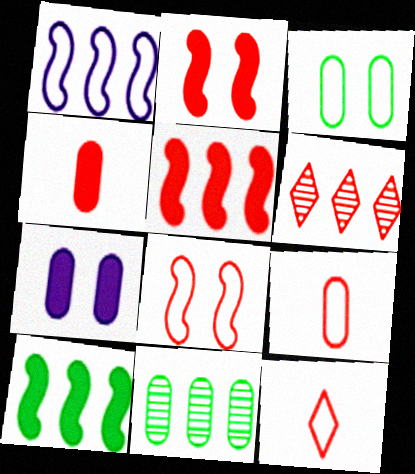[[1, 3, 12], 
[2, 6, 9], 
[4, 6, 8], 
[7, 9, 11]]